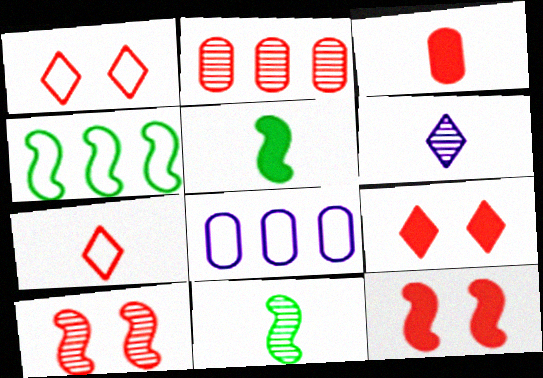[[2, 7, 12], 
[8, 9, 11]]